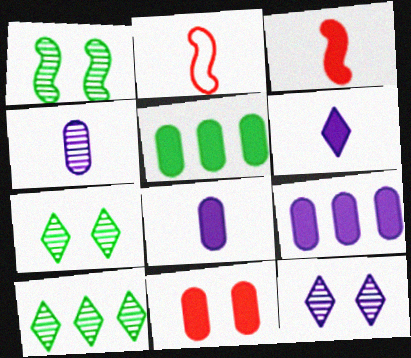[[2, 5, 12], 
[2, 7, 9], 
[5, 8, 11]]